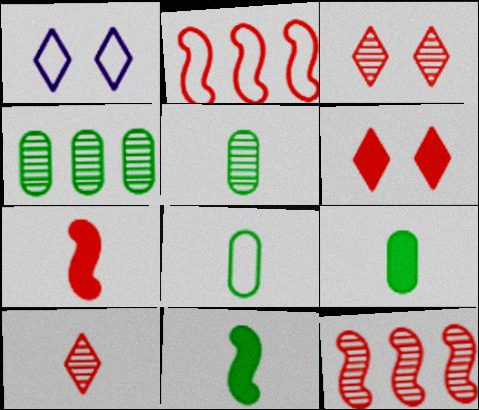[[1, 2, 8], 
[1, 4, 7], 
[1, 9, 12], 
[5, 8, 9]]